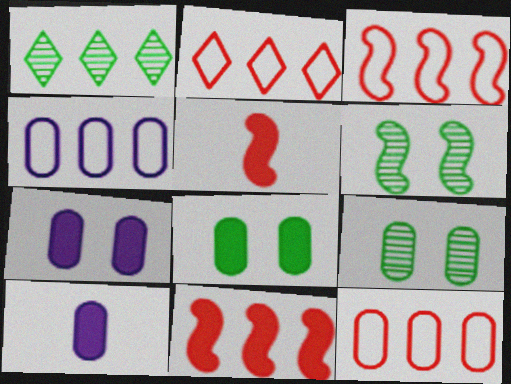[[1, 4, 11], 
[2, 3, 12], 
[2, 6, 10], 
[9, 10, 12]]